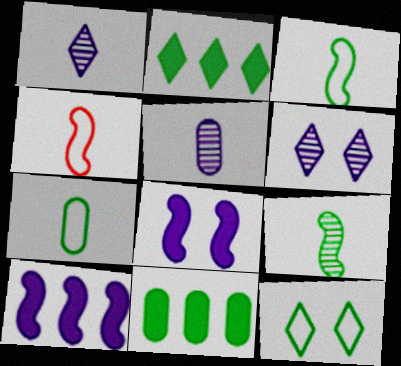[[4, 6, 11], 
[9, 11, 12]]